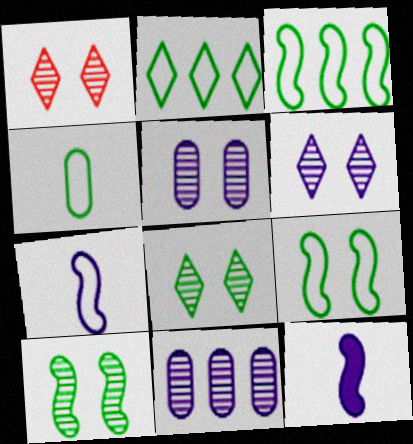[[1, 5, 10], 
[1, 6, 8], 
[2, 4, 9]]